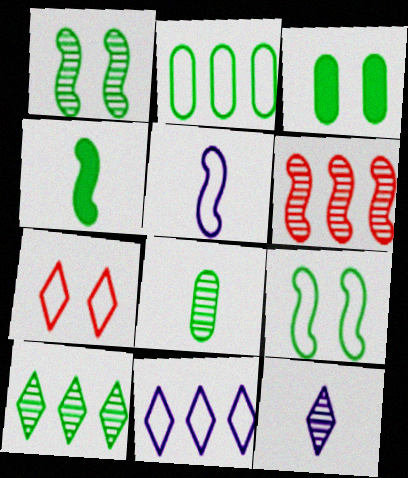[[1, 8, 10], 
[2, 3, 8], 
[2, 5, 7]]